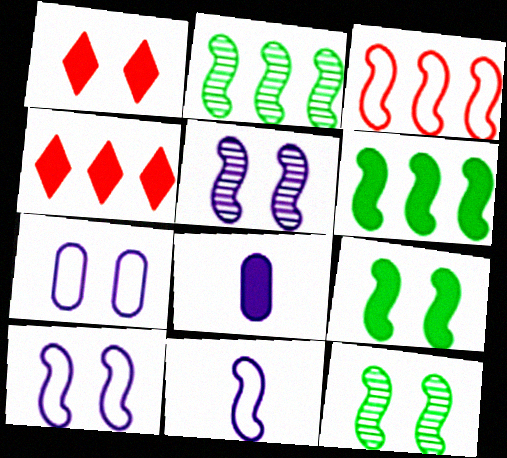[[1, 6, 8], 
[1, 7, 12], 
[4, 8, 9]]